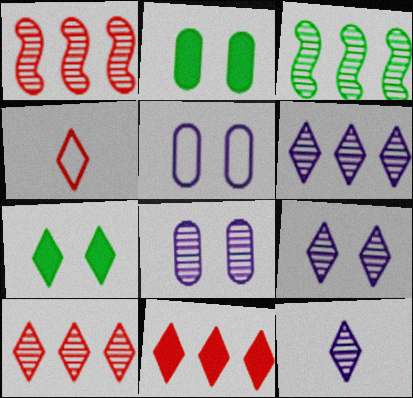[[4, 6, 7], 
[6, 9, 12]]